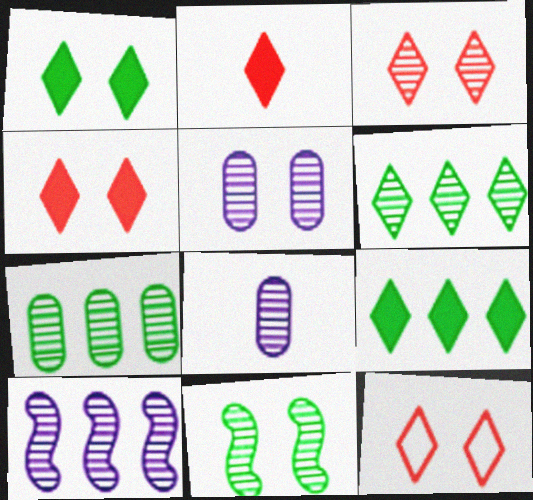[[3, 4, 12], 
[3, 5, 11]]